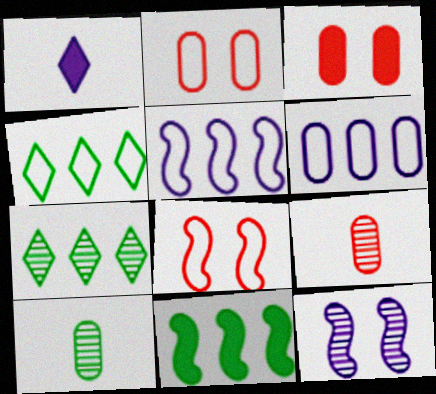[[1, 3, 11], 
[1, 6, 12], 
[3, 6, 10], 
[7, 9, 12]]